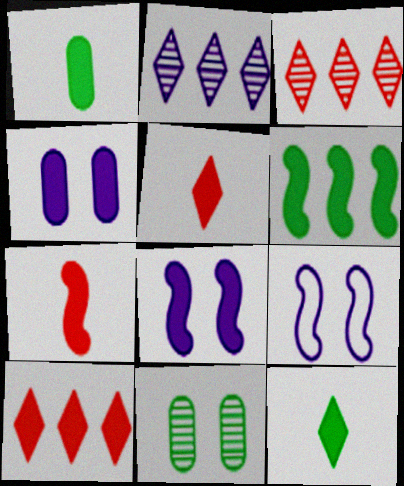[[1, 3, 9], 
[1, 8, 10], 
[4, 5, 6], 
[6, 7, 8]]